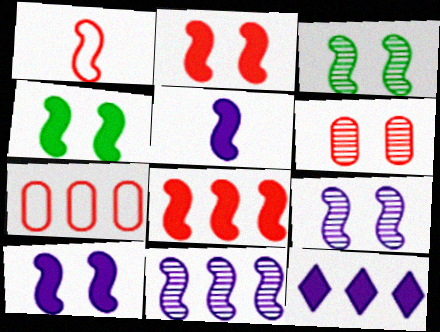[[1, 4, 11], 
[2, 4, 10], 
[4, 5, 8]]